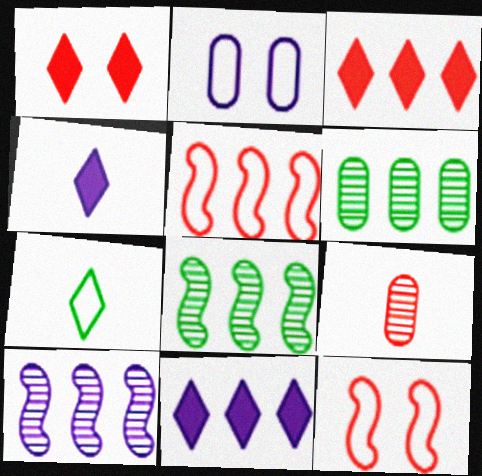[[1, 5, 9], 
[2, 4, 10], 
[2, 5, 7], 
[3, 9, 12], 
[4, 6, 12], 
[5, 6, 11]]